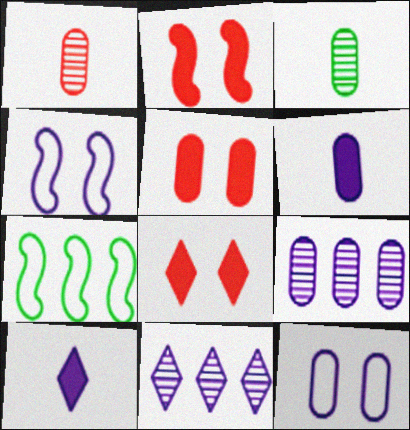[[2, 5, 8], 
[4, 6, 11], 
[4, 9, 10], 
[6, 9, 12]]